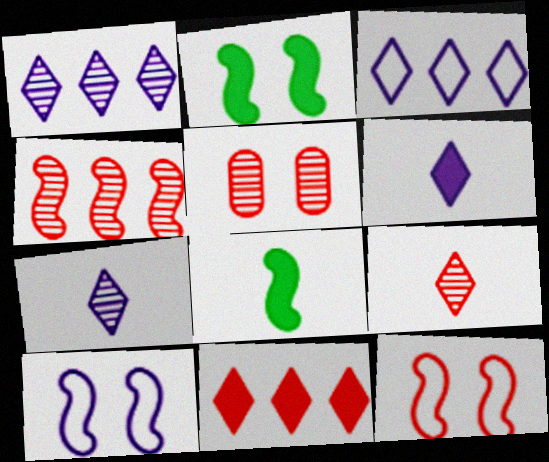[[3, 5, 8], 
[4, 5, 9], 
[4, 8, 10]]